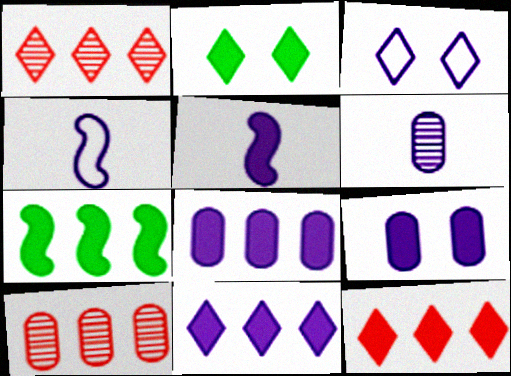[[2, 4, 10], 
[5, 9, 11], 
[7, 8, 12]]